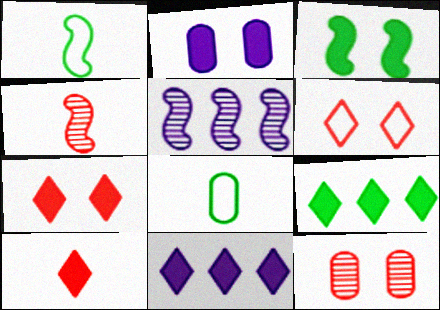[[1, 11, 12], 
[2, 3, 7], 
[5, 7, 8]]